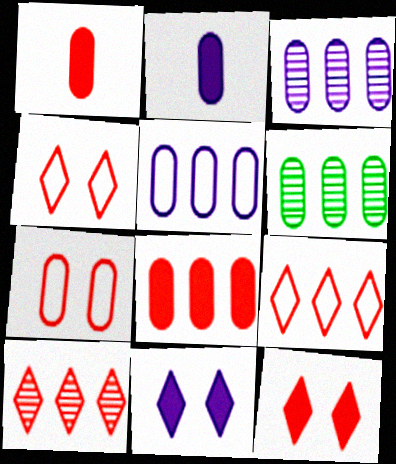[[2, 6, 7], 
[5, 6, 8]]